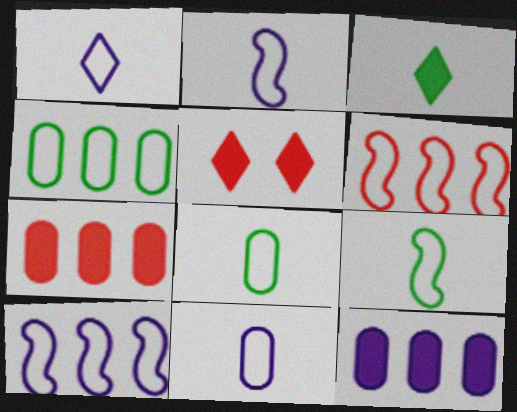[[1, 2, 11]]